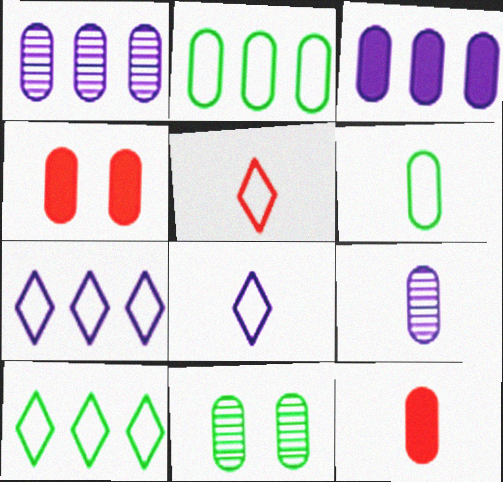[[1, 4, 6], 
[2, 4, 9], 
[6, 9, 12]]